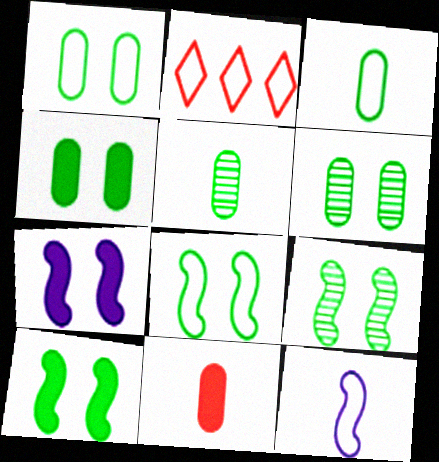[[1, 2, 12], 
[1, 4, 6], 
[2, 5, 7], 
[8, 9, 10]]